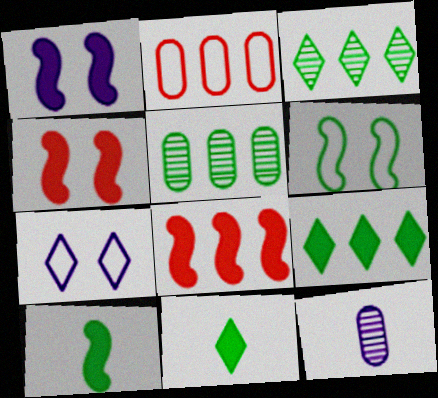[[1, 8, 10], 
[5, 6, 11]]